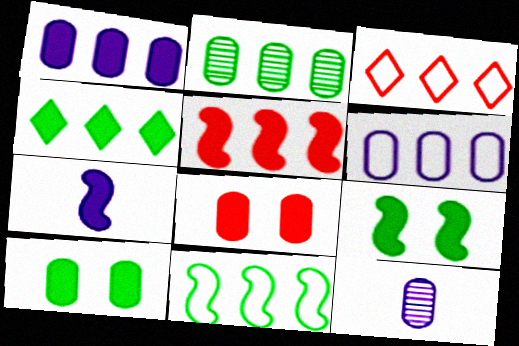[[1, 4, 5], 
[2, 4, 11], 
[3, 6, 11], 
[3, 9, 12], 
[4, 7, 8], 
[5, 7, 9]]